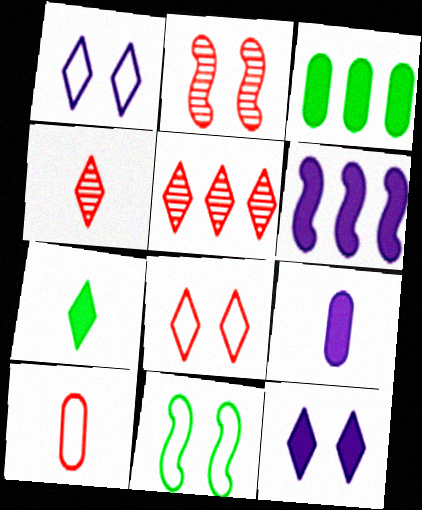[[1, 5, 7], 
[5, 9, 11], 
[6, 9, 12]]